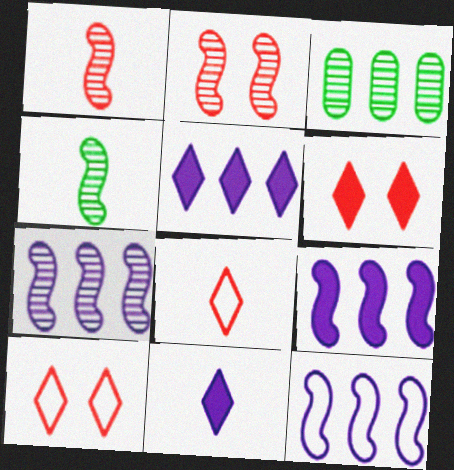[[2, 4, 7], 
[7, 9, 12]]